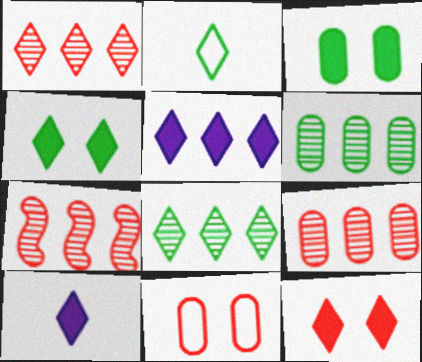[[1, 7, 9], 
[2, 4, 8]]